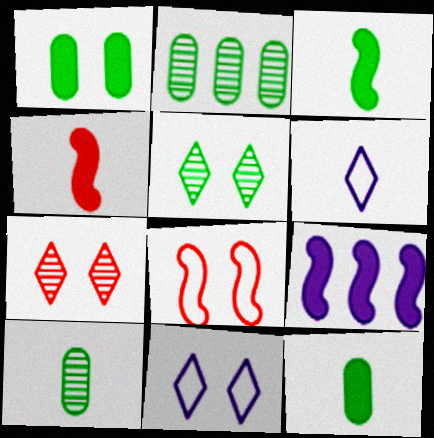[[2, 4, 11], 
[4, 6, 10]]